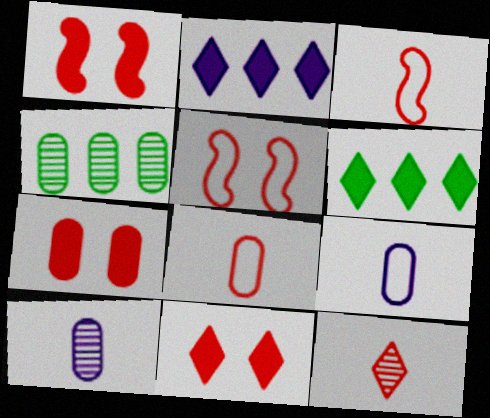[[1, 7, 11], 
[4, 7, 9], 
[5, 6, 10]]